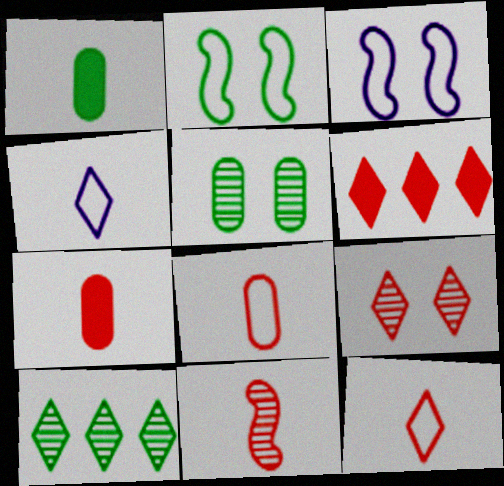[[1, 2, 10], 
[1, 4, 11], 
[3, 7, 10], 
[6, 9, 12], 
[7, 11, 12]]